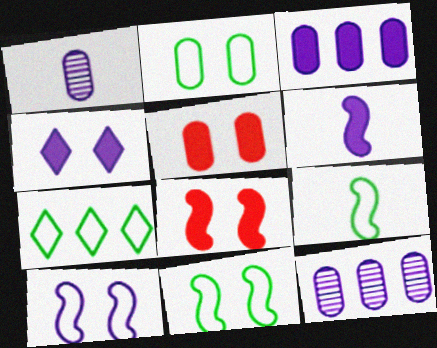[[1, 7, 8], 
[2, 7, 9], 
[3, 4, 6]]